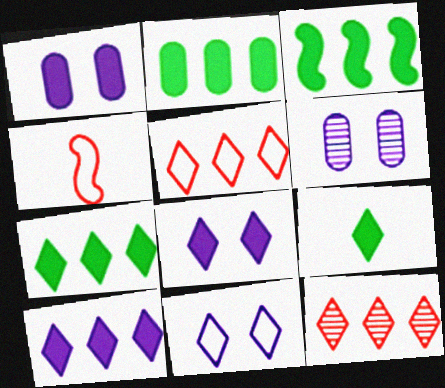[[2, 3, 7], 
[4, 6, 7], 
[9, 11, 12]]